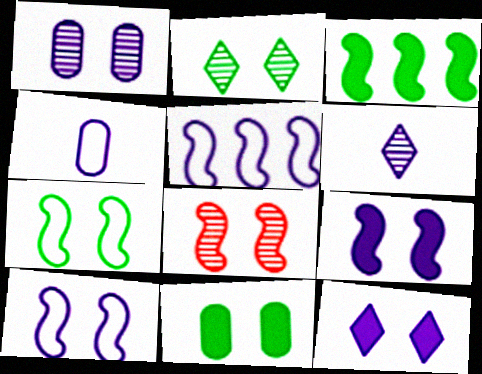[[1, 2, 8], 
[1, 10, 12], 
[2, 7, 11], 
[7, 8, 9]]